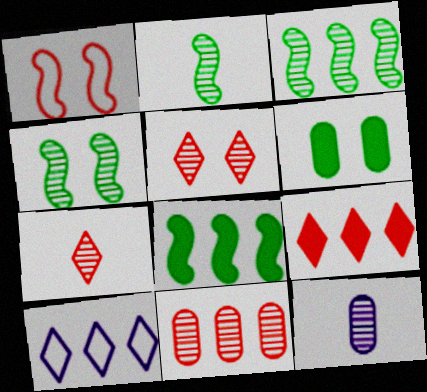[[2, 3, 4], 
[2, 7, 12], 
[3, 5, 12], 
[8, 10, 11]]